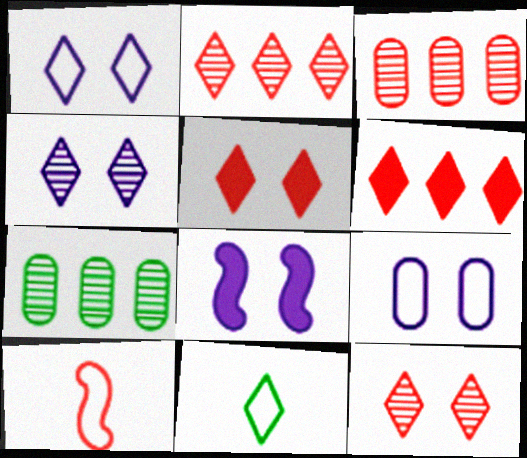[[3, 5, 10], 
[3, 8, 11], 
[4, 6, 11], 
[4, 8, 9]]